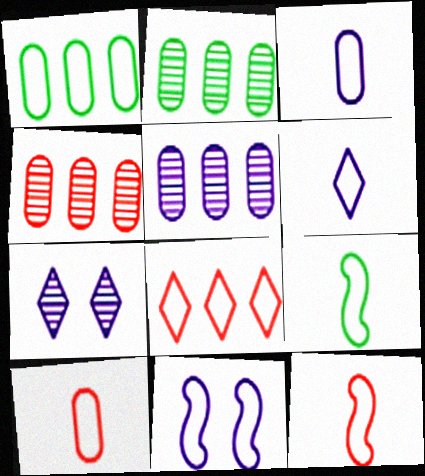[[2, 4, 5], 
[6, 9, 10]]